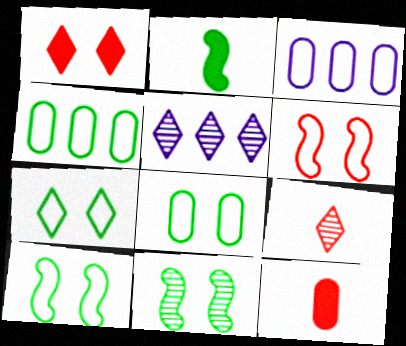[[5, 10, 12], 
[7, 8, 10]]